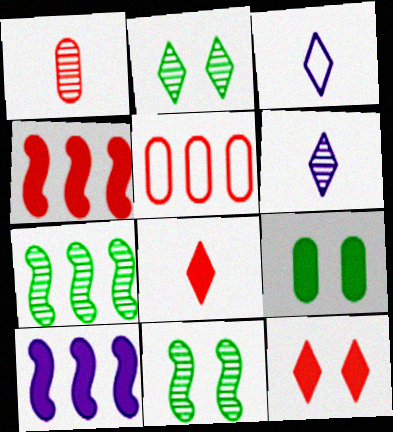[[8, 9, 10]]